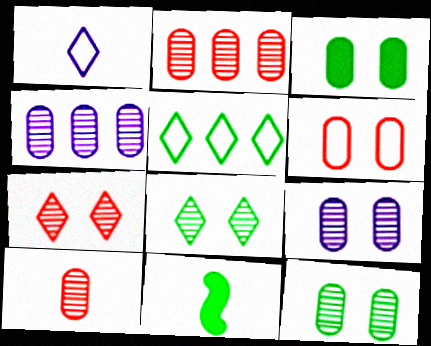[[1, 10, 11], 
[3, 6, 9], 
[4, 10, 12], 
[5, 11, 12]]